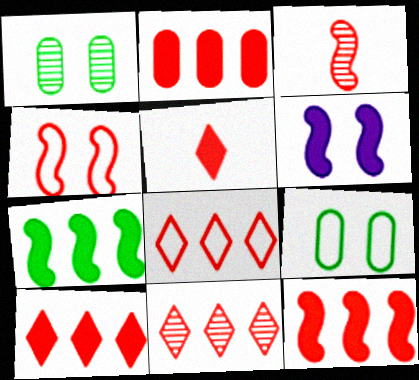[[2, 10, 12], 
[3, 4, 12], 
[8, 10, 11]]